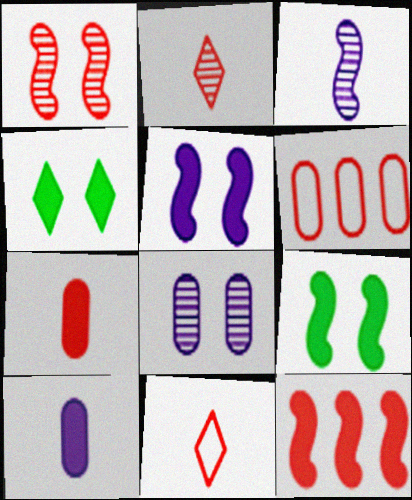[[3, 4, 6], 
[4, 10, 12]]